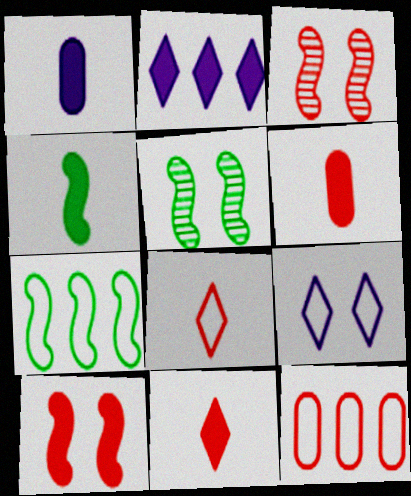[[1, 4, 11], 
[3, 11, 12], 
[4, 5, 7]]